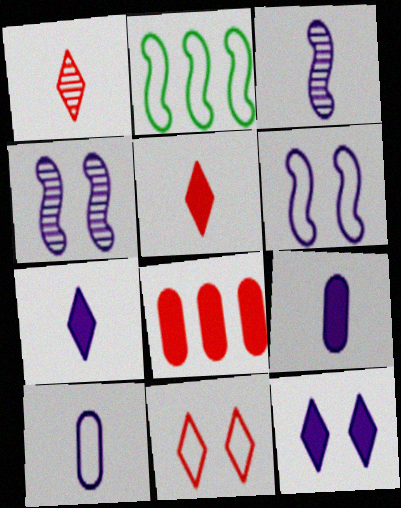[[2, 10, 11], 
[3, 7, 10]]